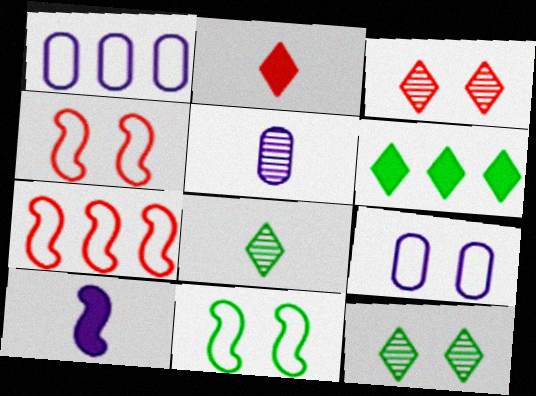[[4, 5, 6]]